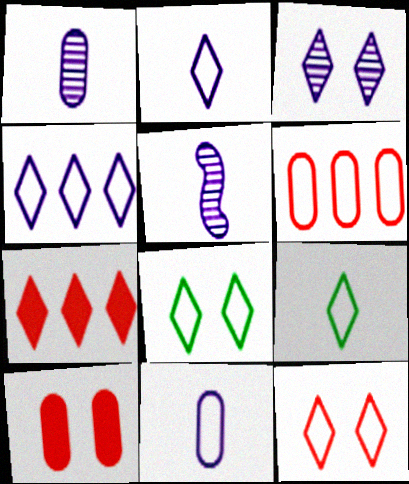[[3, 7, 9], 
[4, 9, 12]]